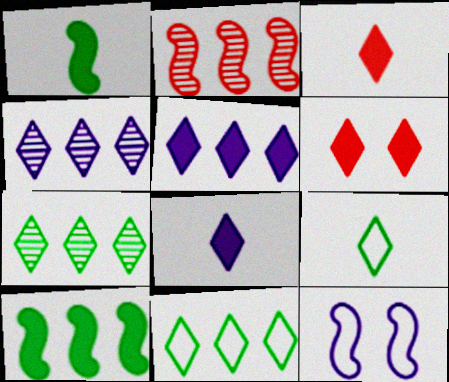[[1, 2, 12], 
[4, 6, 9]]